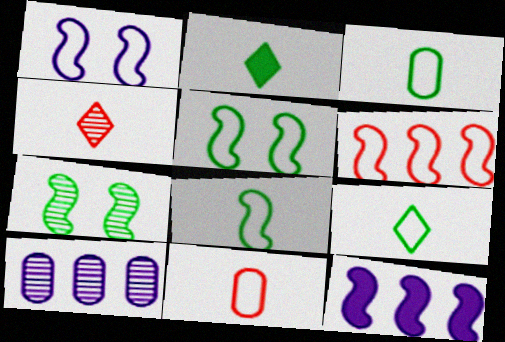[[1, 6, 8], 
[3, 8, 9], 
[4, 7, 10]]